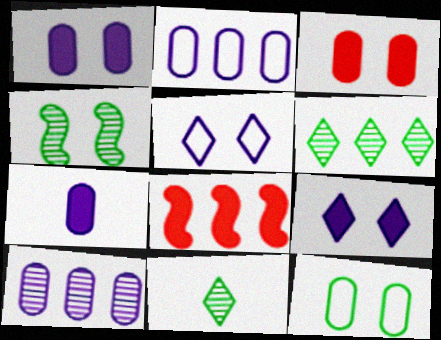[[2, 6, 8], 
[3, 4, 5]]